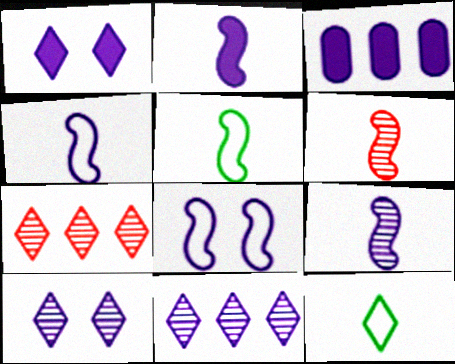[[1, 2, 3], 
[1, 7, 12], 
[2, 4, 9], 
[2, 5, 6], 
[3, 4, 10]]